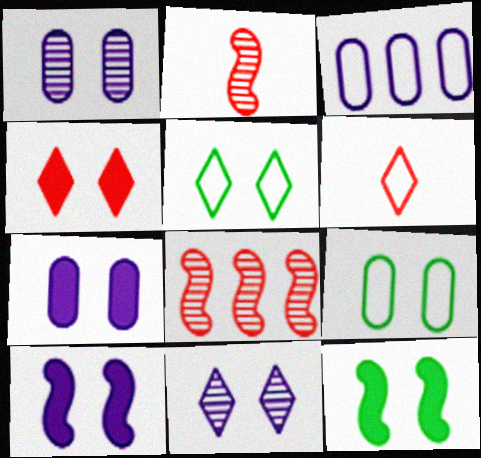[[4, 5, 11], 
[4, 7, 12]]